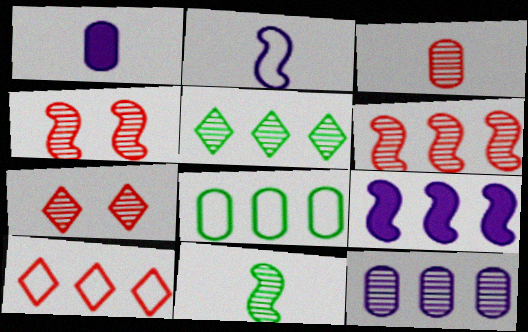[[3, 6, 7], 
[5, 6, 12], 
[7, 11, 12]]